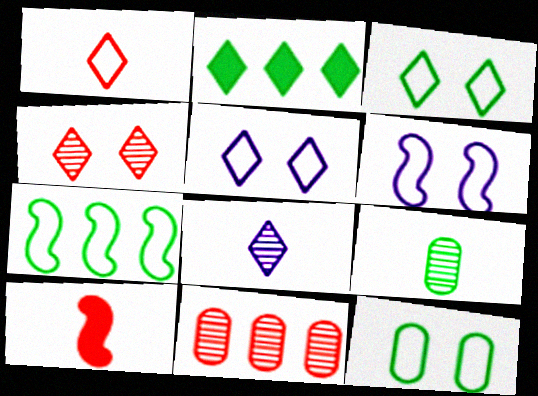[]